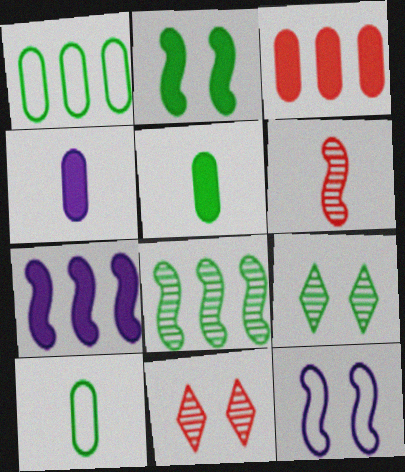[[7, 10, 11]]